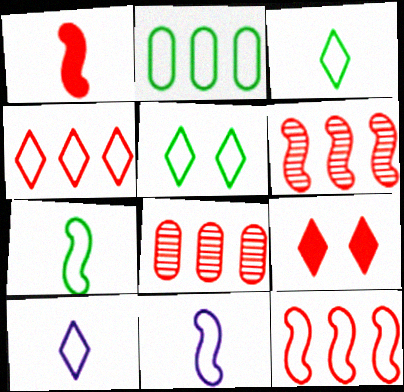[[2, 5, 7], 
[4, 5, 10]]